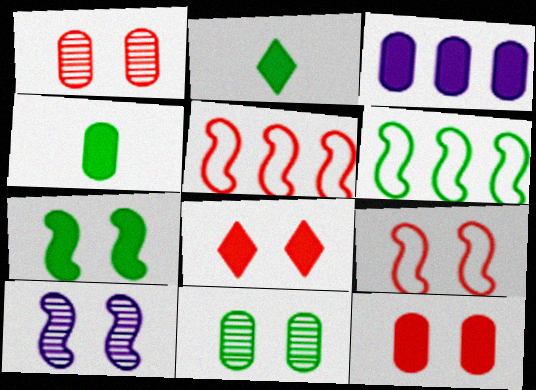[[1, 8, 9], 
[2, 6, 11], 
[3, 4, 12], 
[7, 9, 10]]